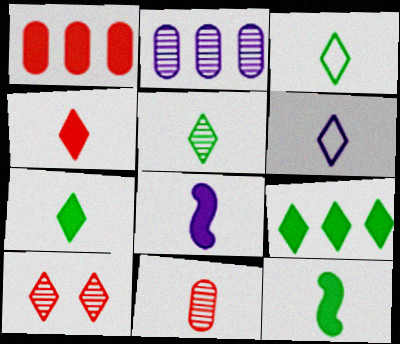[[3, 5, 7], 
[3, 8, 11], 
[4, 5, 6], 
[6, 9, 10], 
[6, 11, 12]]